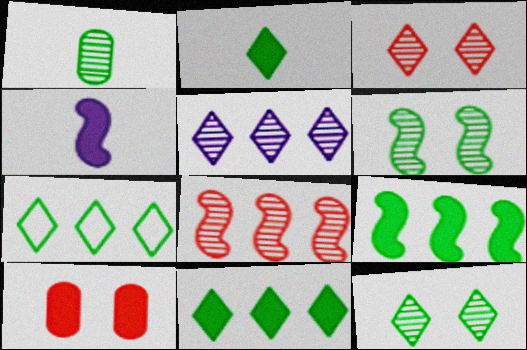[[2, 7, 12], 
[4, 10, 11]]